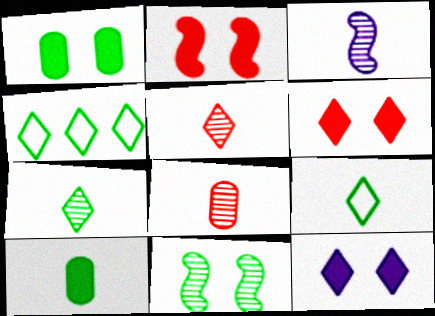[[1, 2, 12], 
[3, 7, 8], 
[4, 5, 12], 
[4, 10, 11]]